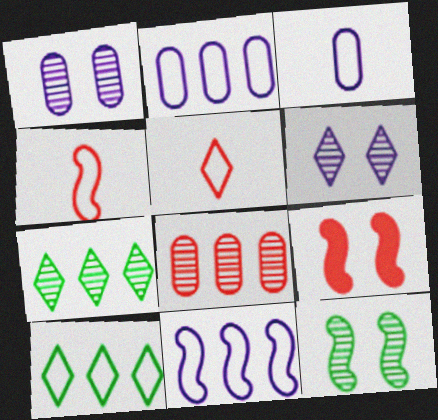[[3, 7, 9], 
[5, 8, 9]]